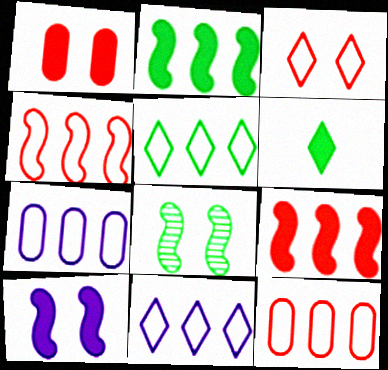[[4, 5, 7]]